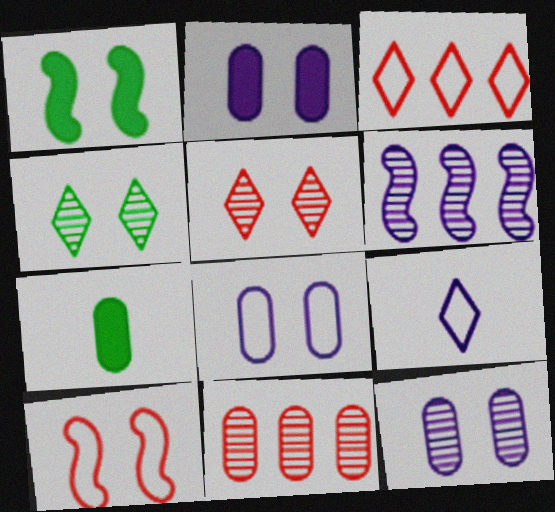[[1, 5, 8], 
[1, 9, 11], 
[2, 4, 10], 
[2, 6, 9], 
[2, 8, 12], 
[7, 8, 11]]